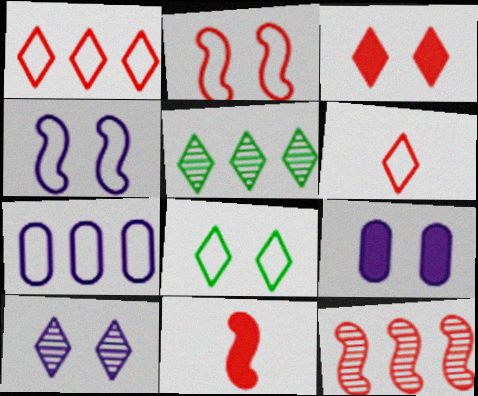[[2, 11, 12], 
[3, 8, 10], 
[4, 9, 10]]